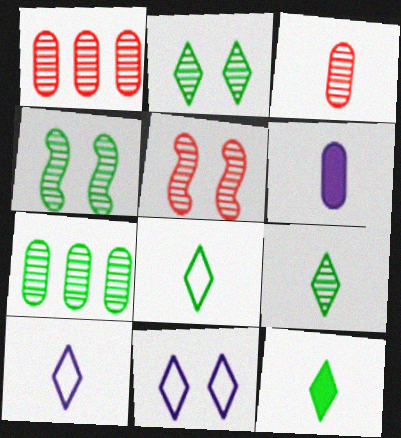[[4, 7, 9], 
[8, 9, 12]]